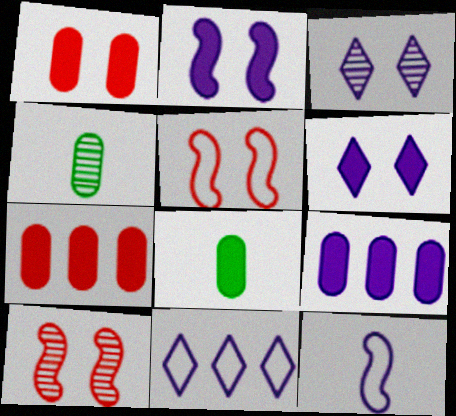[[1, 8, 9], 
[3, 9, 12], 
[8, 10, 11]]